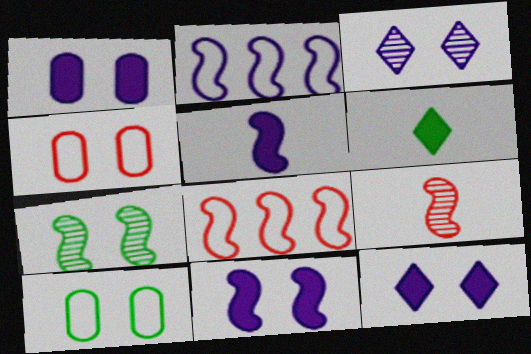[[1, 11, 12], 
[4, 7, 12], 
[5, 7, 8]]